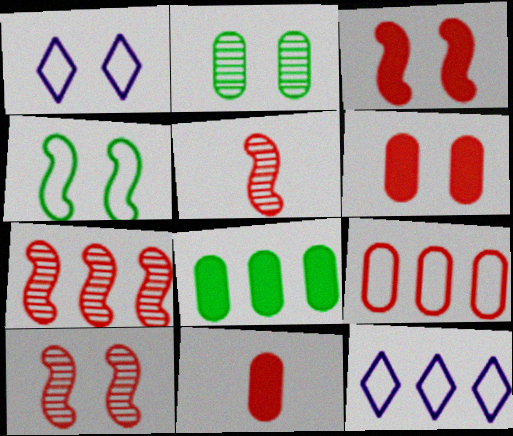[[1, 2, 3], 
[1, 5, 8], 
[5, 7, 10], 
[7, 8, 12]]